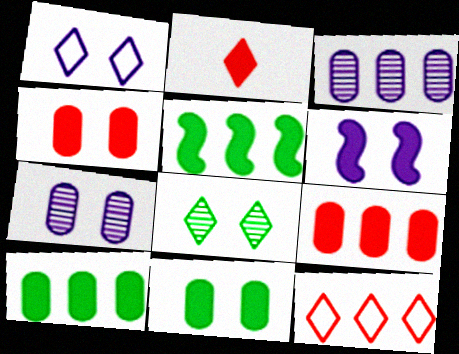[[1, 6, 7], 
[2, 6, 10], 
[3, 5, 12]]